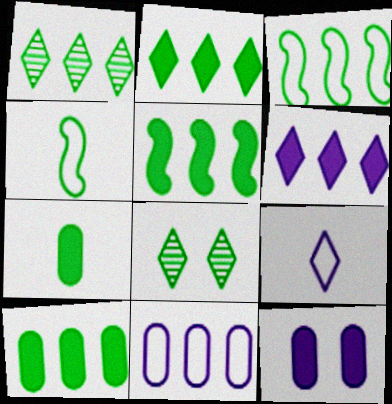[[1, 3, 10], 
[2, 5, 10], 
[3, 7, 8], 
[4, 8, 10]]